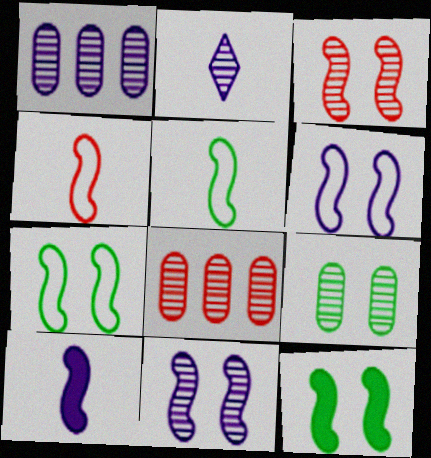[[1, 2, 11], 
[3, 6, 12]]